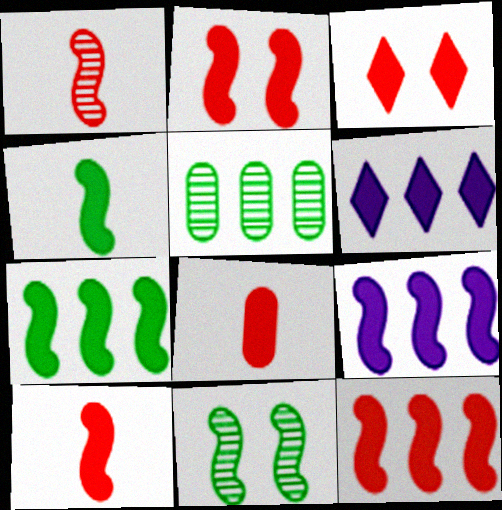[[2, 4, 9], 
[2, 10, 12], 
[3, 8, 12], 
[7, 9, 12]]